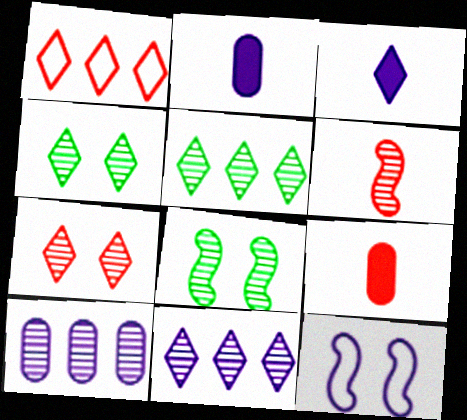[[1, 2, 8], 
[1, 3, 4], 
[2, 11, 12], 
[3, 10, 12], 
[4, 6, 10], 
[5, 9, 12]]